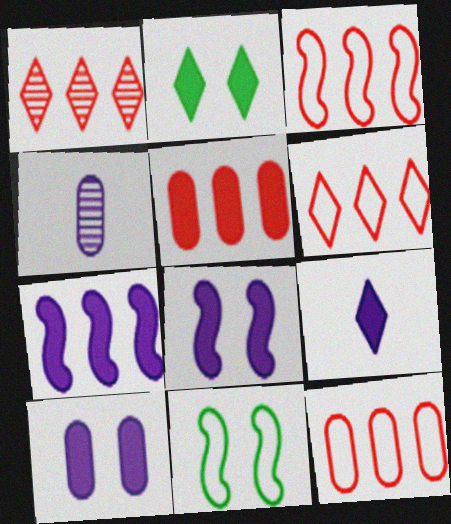[[1, 3, 5], 
[2, 3, 4], 
[3, 6, 12], 
[7, 9, 10]]